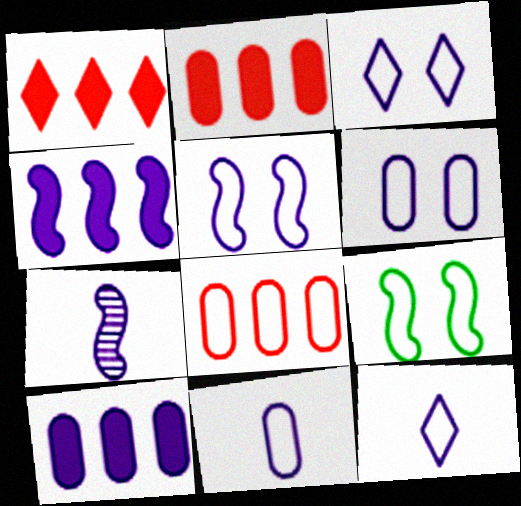[[3, 5, 6], 
[3, 7, 10], 
[4, 5, 7], 
[8, 9, 12]]